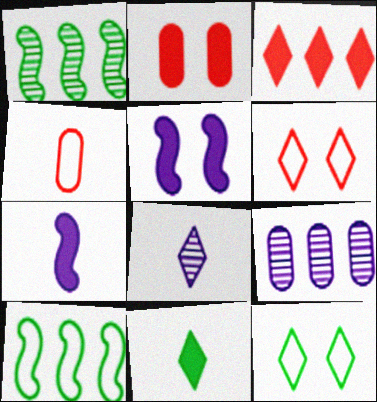[[2, 8, 10], 
[3, 8, 12], 
[3, 9, 10]]